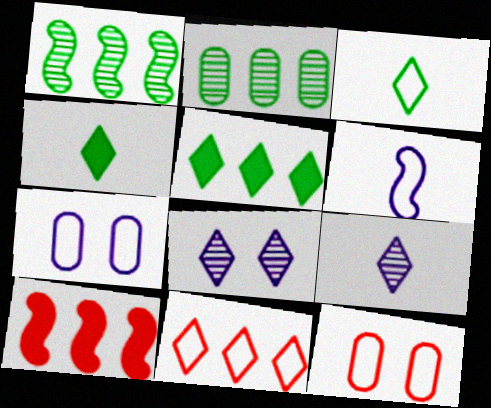[[4, 8, 11]]